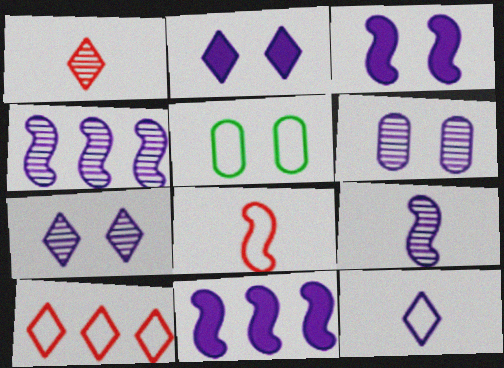[[1, 5, 11], 
[6, 11, 12]]